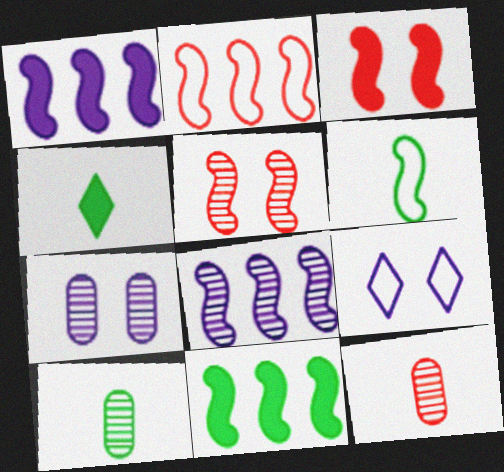[[1, 5, 6], 
[2, 4, 7], 
[2, 8, 11], 
[3, 6, 8], 
[4, 6, 10], 
[9, 11, 12]]